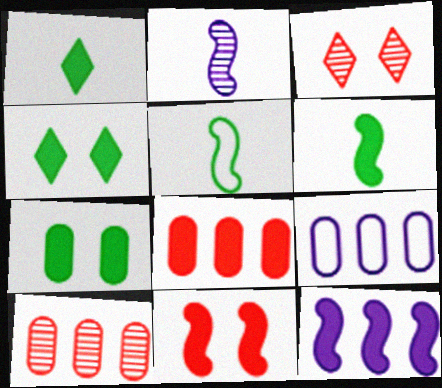[[3, 6, 9], 
[6, 11, 12]]